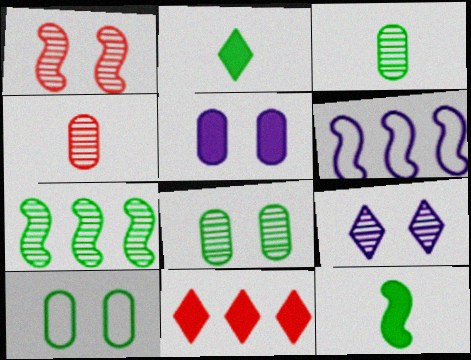[[1, 6, 12], 
[1, 8, 9], 
[2, 7, 10], 
[4, 7, 9], 
[5, 11, 12]]